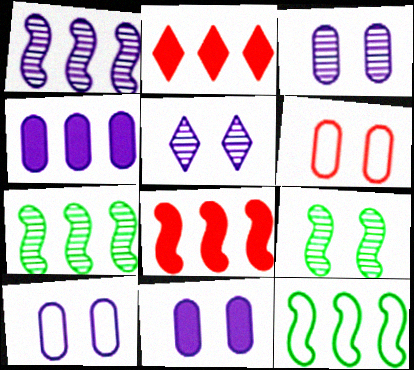[[1, 8, 12], 
[3, 10, 11]]